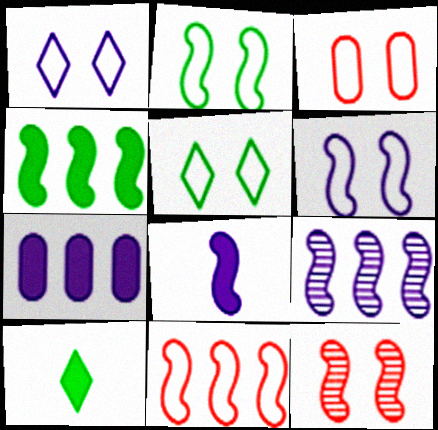[[1, 2, 3], 
[3, 5, 6], 
[3, 9, 10], 
[4, 9, 11], 
[6, 8, 9]]